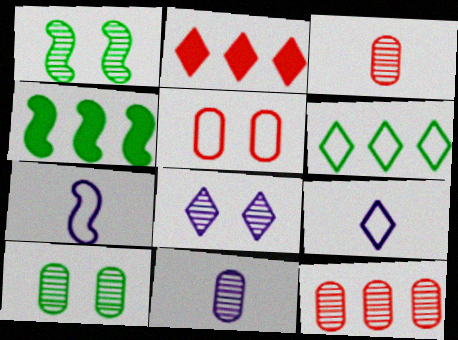[[2, 7, 10], 
[5, 6, 7], 
[10, 11, 12]]